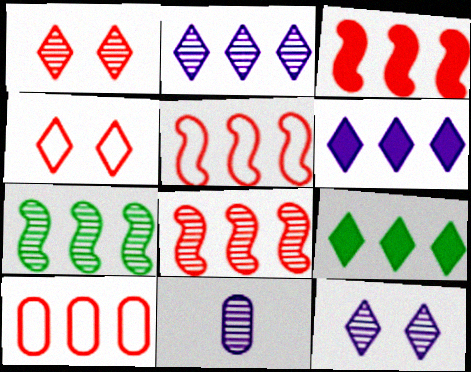[[1, 7, 11], 
[3, 5, 8], 
[6, 7, 10]]